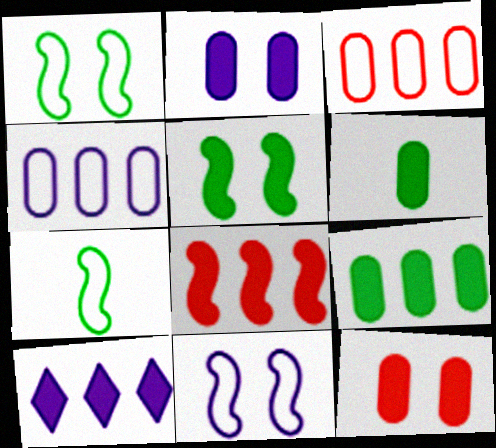[[8, 9, 10]]